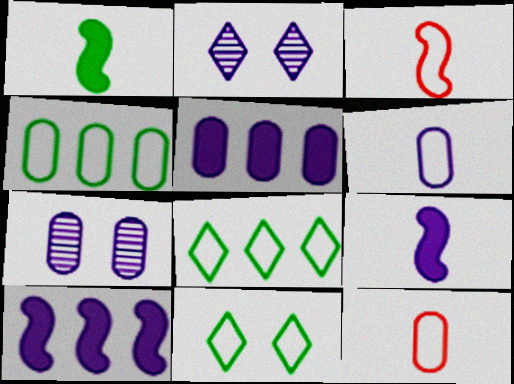[[2, 6, 10], 
[5, 6, 7]]